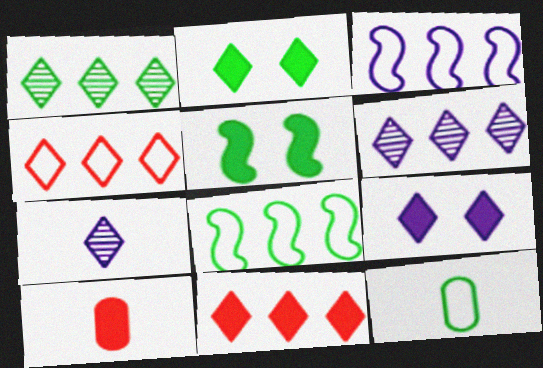[[1, 5, 12], 
[2, 4, 7]]